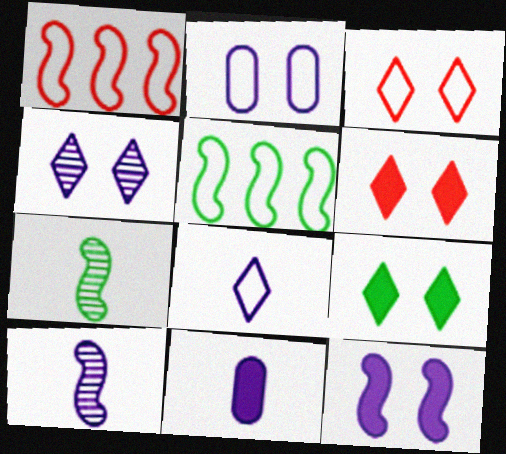[[1, 7, 12], 
[2, 4, 12], 
[3, 4, 9], 
[8, 10, 11]]